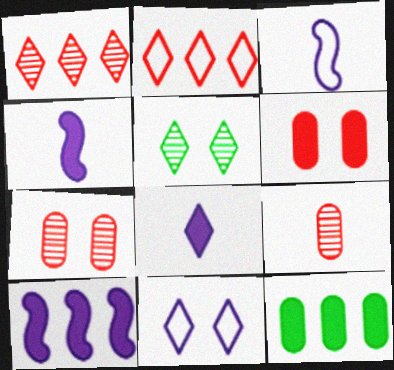[[2, 5, 8]]